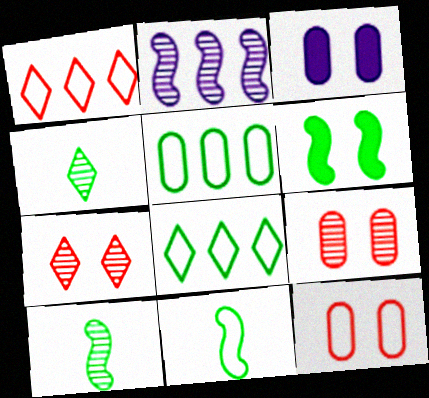[[1, 3, 10], 
[2, 4, 9], 
[4, 5, 6]]